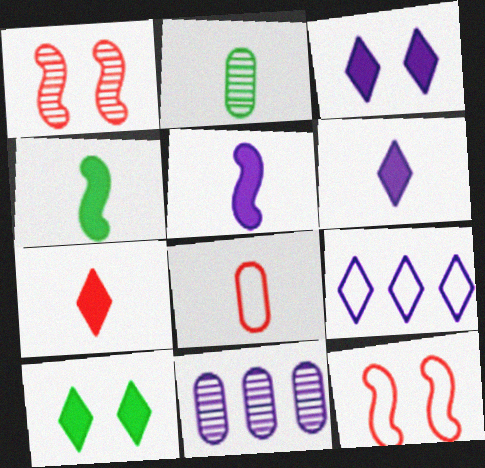[]